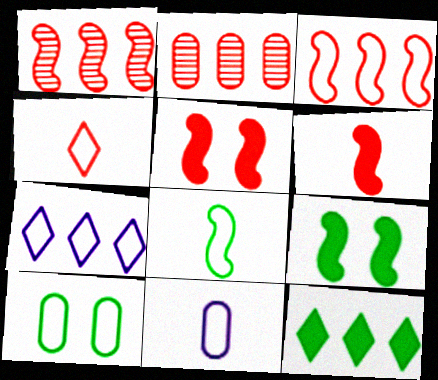[[2, 4, 5], 
[4, 8, 11]]